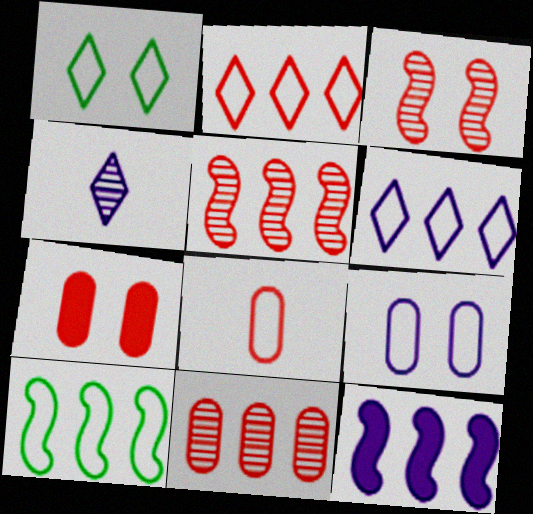[[4, 7, 10], 
[4, 9, 12], 
[5, 10, 12], 
[7, 8, 11]]